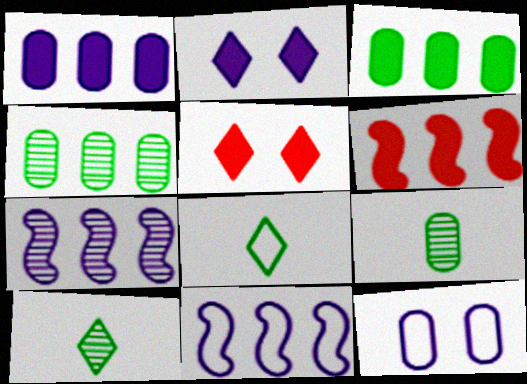[[5, 9, 11], 
[6, 10, 12]]